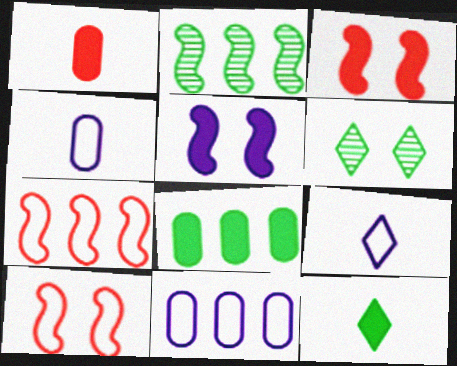[]